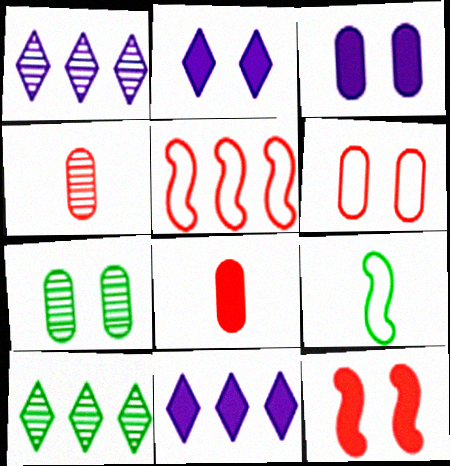[[3, 6, 7]]